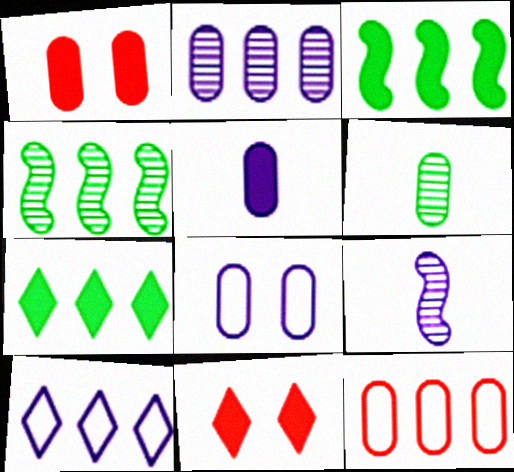[[2, 5, 8], 
[3, 5, 11]]